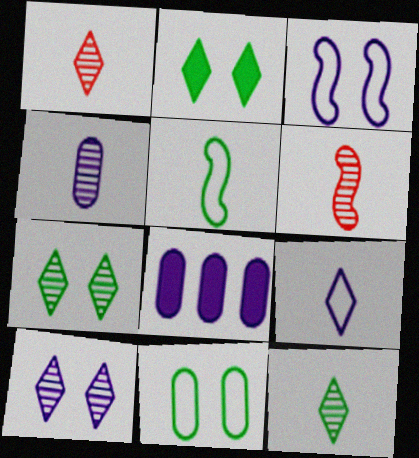[[4, 6, 12]]